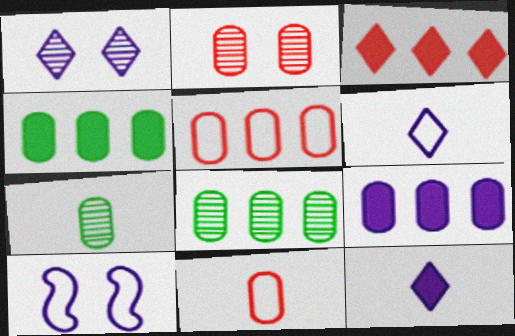[[3, 7, 10], 
[5, 8, 9]]